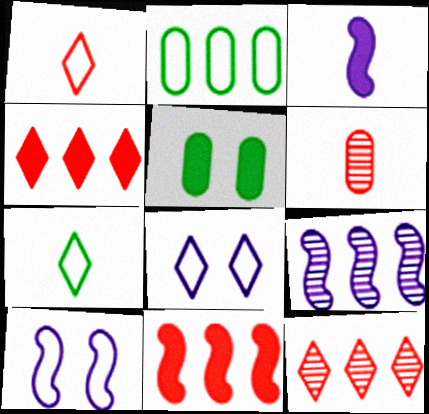[[1, 2, 10], 
[1, 5, 9], 
[2, 4, 9], 
[3, 4, 5], 
[3, 6, 7], 
[3, 9, 10]]